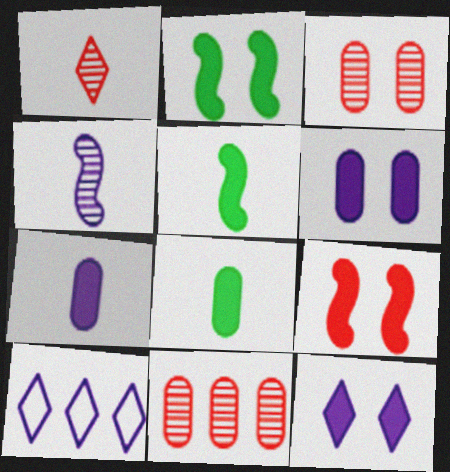[[3, 5, 10], 
[4, 6, 10]]